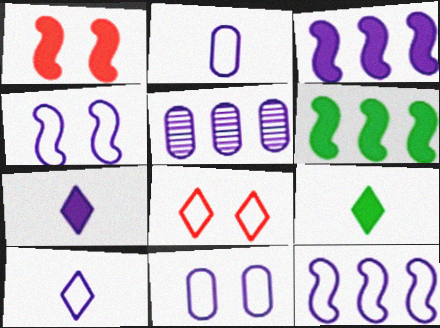[[4, 5, 7], 
[10, 11, 12]]